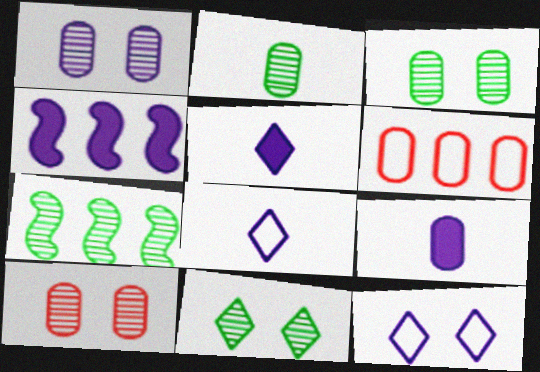[[1, 3, 10], 
[1, 4, 8], 
[2, 7, 11], 
[3, 6, 9]]